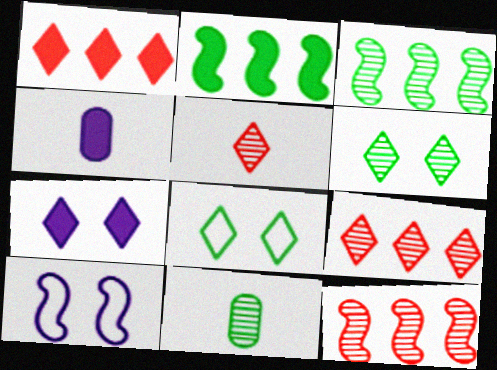[[1, 10, 11], 
[2, 8, 11], 
[3, 6, 11], 
[4, 8, 12]]